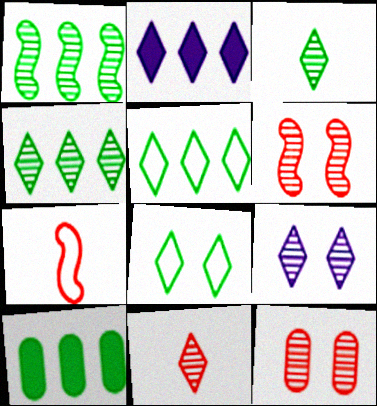[[1, 5, 10], 
[2, 8, 11], 
[4, 9, 11], 
[7, 9, 10]]